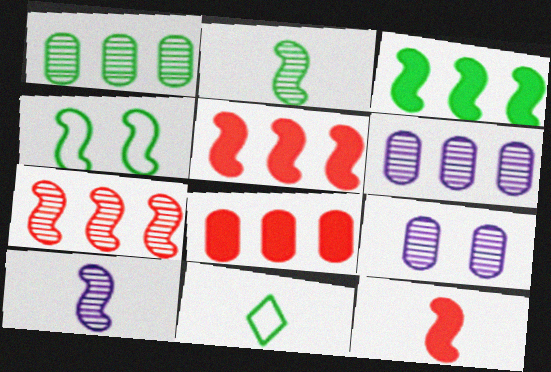[[2, 3, 4], 
[4, 5, 10], 
[5, 9, 11]]